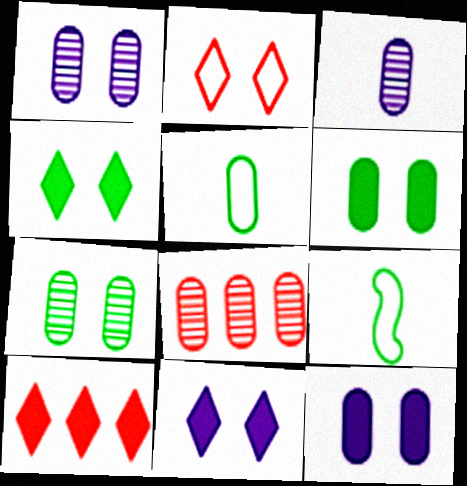[[1, 9, 10], 
[3, 7, 8], 
[5, 8, 12], 
[8, 9, 11]]